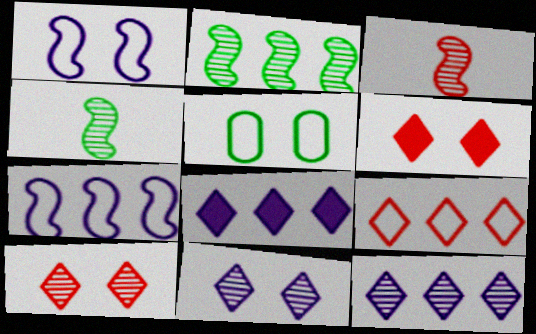[[3, 5, 8]]